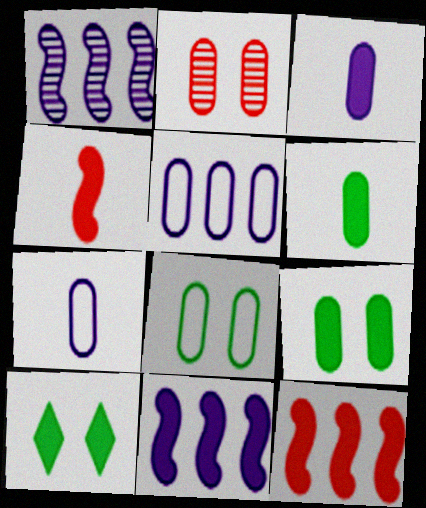[[2, 5, 6], 
[3, 10, 12]]